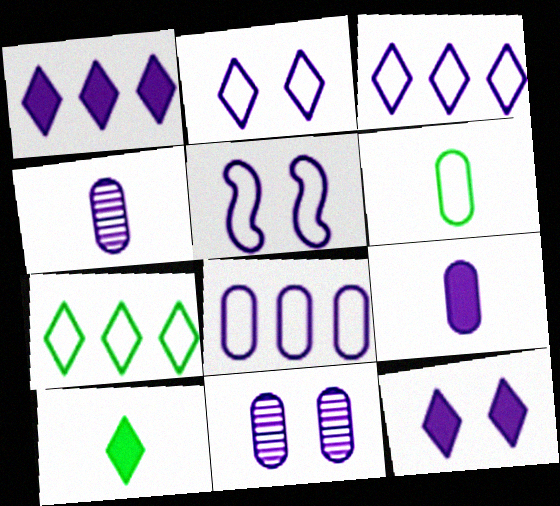[[1, 4, 5], 
[5, 11, 12], 
[8, 9, 11]]